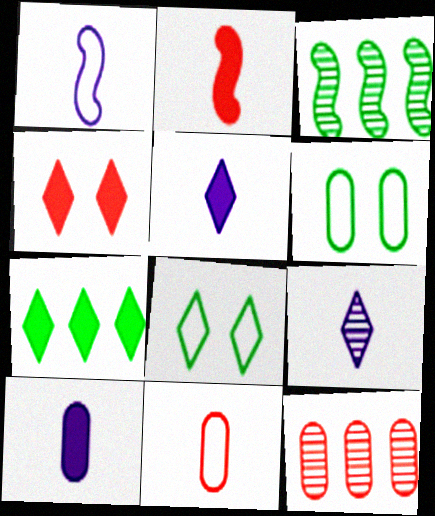[[1, 9, 10], 
[4, 5, 7], 
[6, 10, 12]]